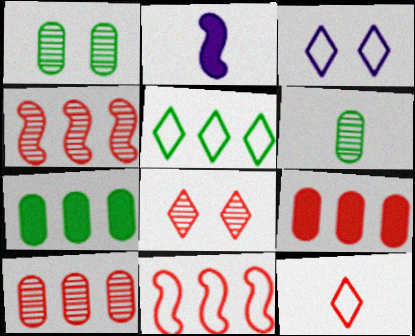[[2, 6, 12], 
[3, 5, 12]]